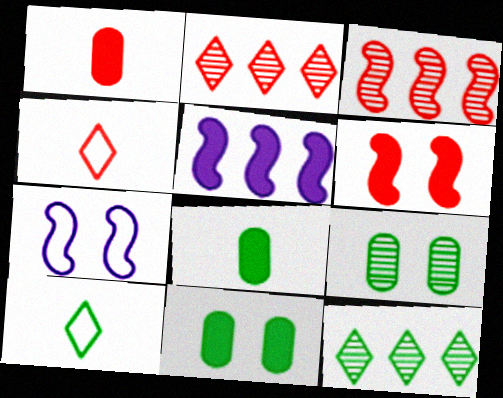[[1, 7, 12], 
[2, 7, 8], 
[4, 5, 9]]